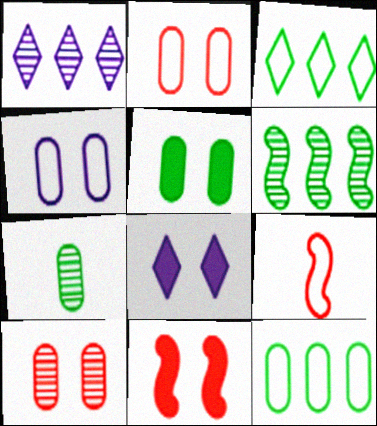[[1, 5, 9], 
[3, 4, 9], 
[4, 5, 10], 
[5, 7, 12], 
[5, 8, 11]]